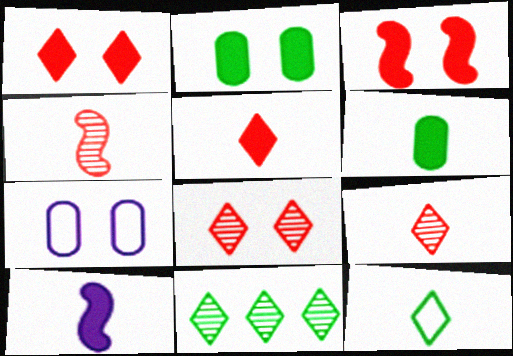[[5, 6, 10]]